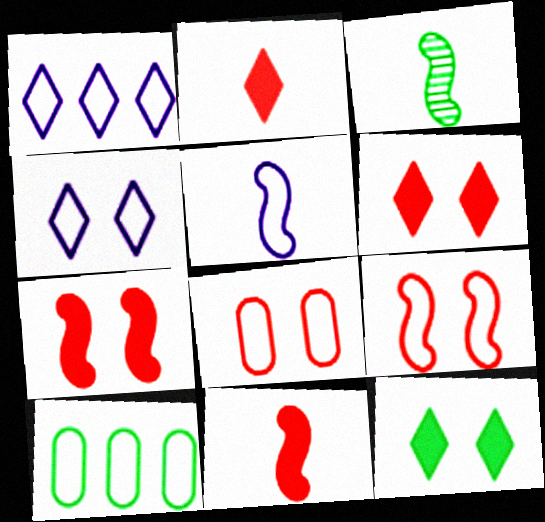[[3, 5, 11], 
[3, 10, 12]]